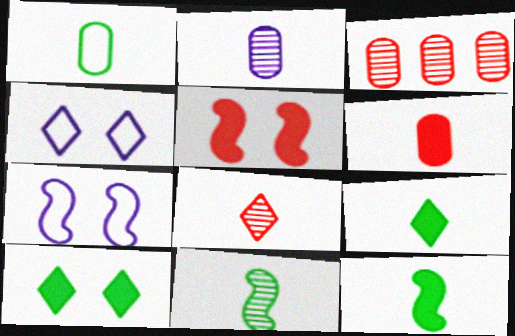[[1, 2, 6], 
[1, 9, 11], 
[2, 8, 11], 
[3, 4, 12], 
[3, 7, 9]]